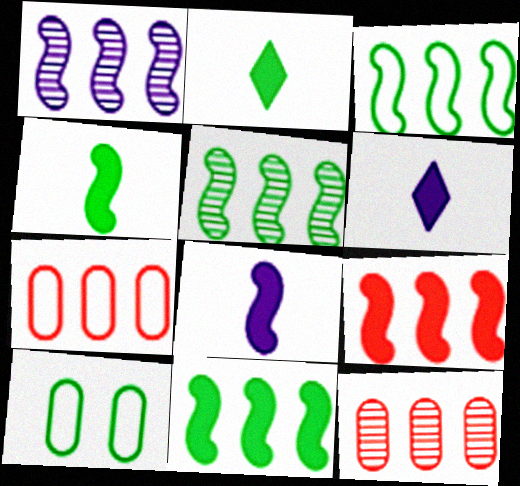[[1, 3, 9], 
[2, 5, 10], 
[3, 5, 11]]